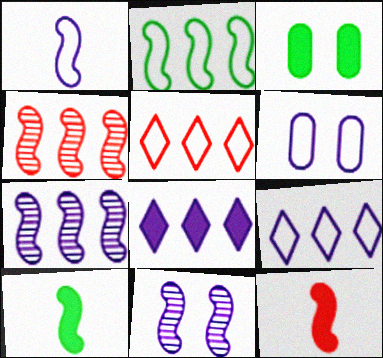[[1, 6, 9], 
[2, 11, 12], 
[3, 8, 12]]